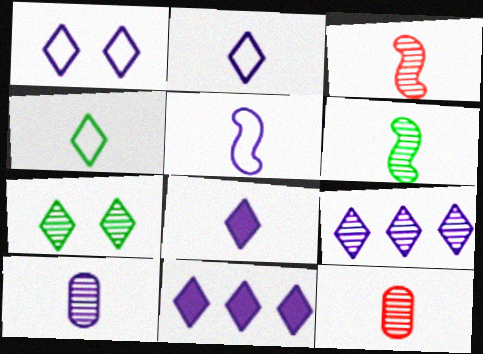[[1, 8, 9], 
[5, 8, 10]]